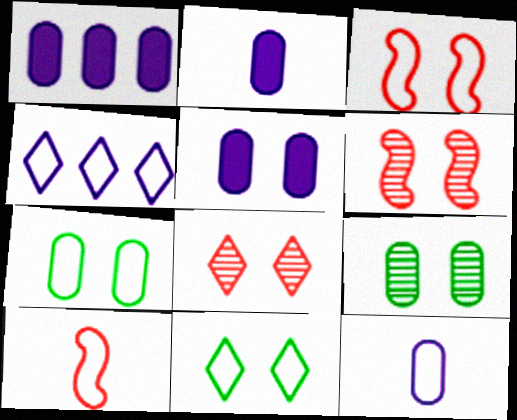[[1, 2, 5], 
[4, 7, 10], 
[5, 6, 11]]